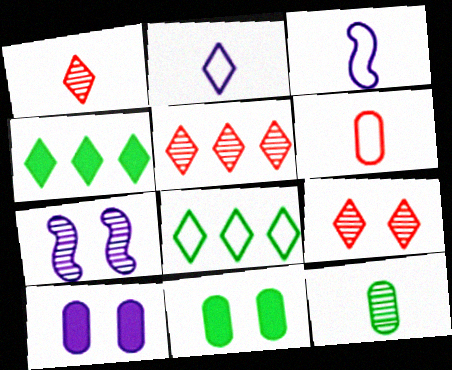[[1, 5, 9], 
[2, 4, 9], 
[3, 5, 11], 
[4, 6, 7], 
[5, 7, 12]]